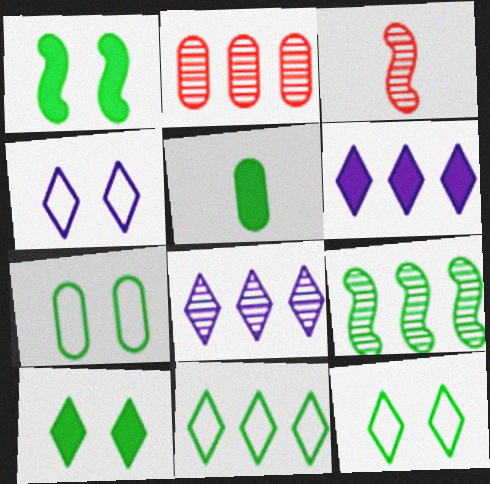[[2, 8, 9], 
[3, 6, 7], 
[5, 9, 12]]